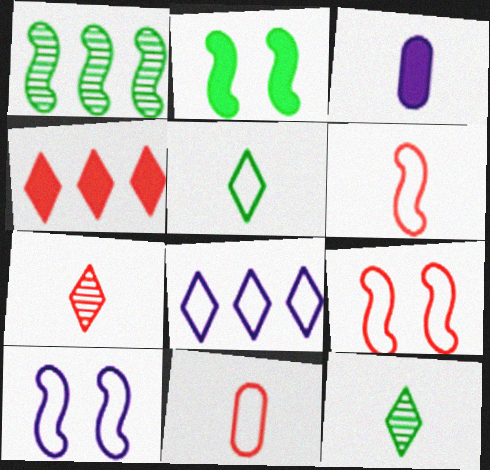[[2, 3, 4], 
[3, 6, 12]]